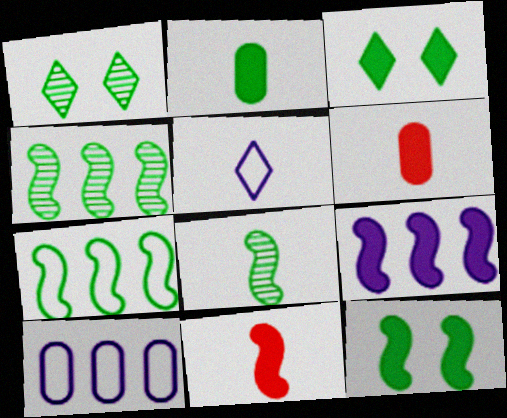[[1, 2, 7], 
[1, 10, 11], 
[3, 6, 9], 
[5, 6, 8], 
[7, 8, 12], 
[9, 11, 12]]